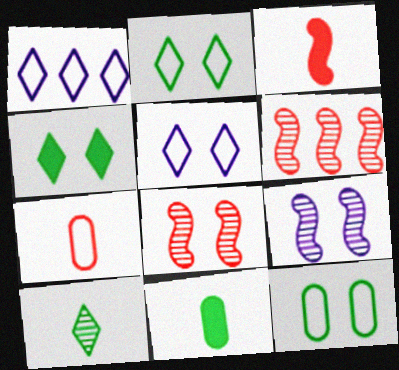[[1, 8, 11], 
[5, 6, 11]]